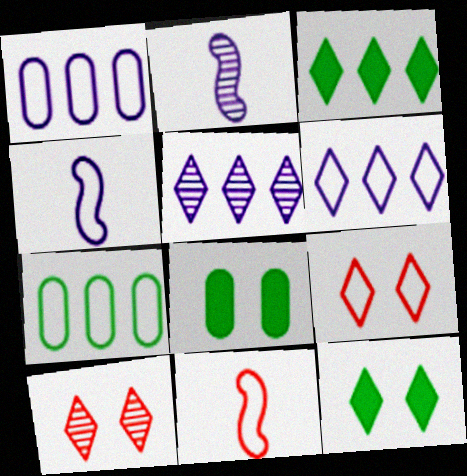[[4, 7, 9], 
[5, 8, 11]]